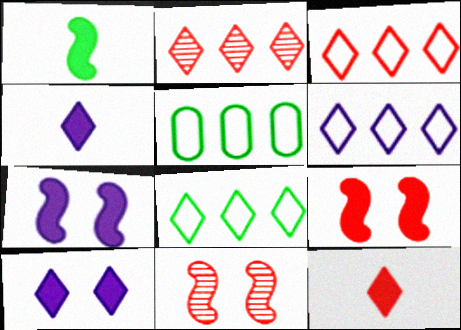[[3, 6, 8], 
[4, 5, 11]]